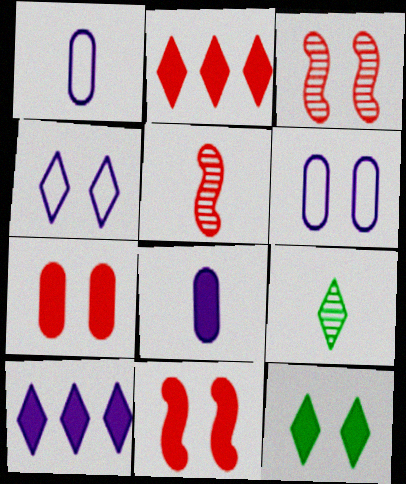[[2, 4, 9], 
[3, 6, 12]]